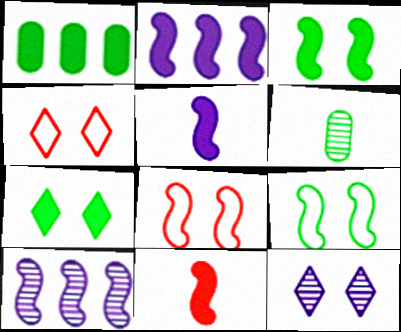[[2, 3, 11], 
[2, 4, 6], 
[4, 7, 12], 
[9, 10, 11]]